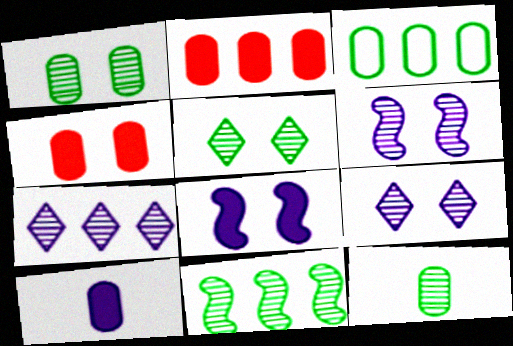[[5, 11, 12]]